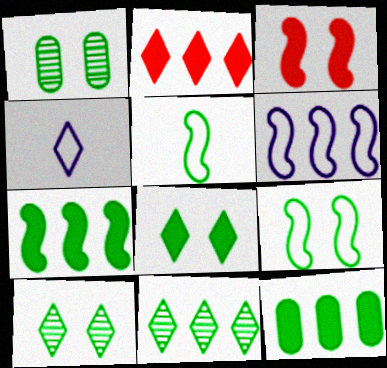[[1, 8, 9], 
[2, 4, 10], 
[5, 10, 12]]